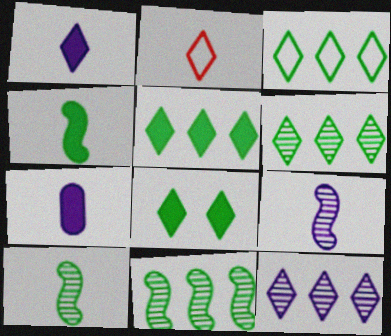[[2, 7, 10], 
[2, 8, 12], 
[3, 5, 6]]